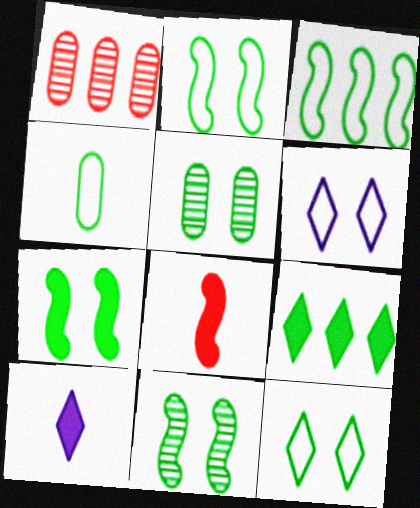[[1, 2, 10], 
[2, 7, 11], 
[3, 4, 12], 
[4, 9, 11], 
[5, 7, 12]]